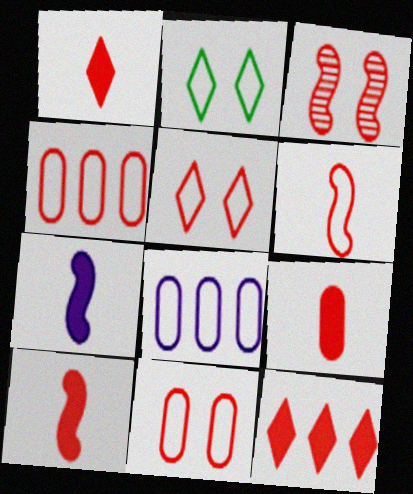[[1, 3, 4], 
[1, 9, 10], 
[2, 6, 8], 
[4, 5, 6]]